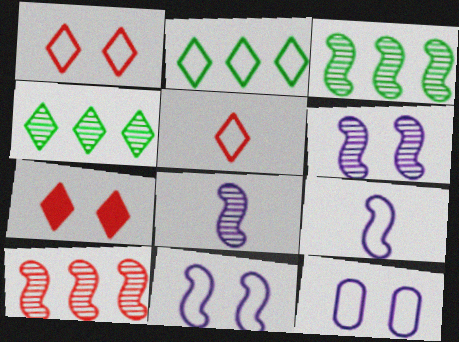[]